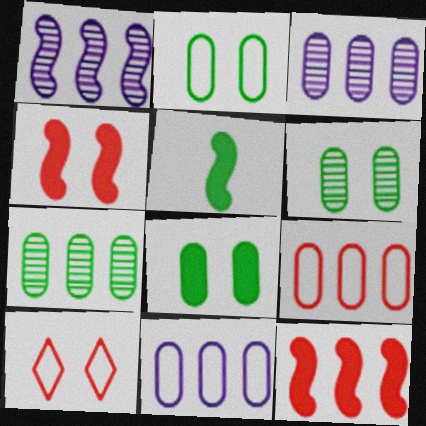[[2, 6, 8], 
[3, 5, 10]]